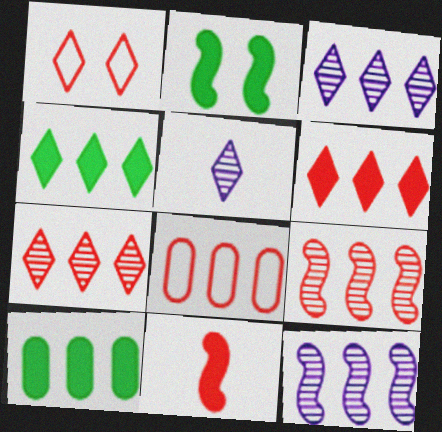[[1, 4, 5], 
[2, 5, 8], 
[4, 8, 12], 
[6, 8, 9]]